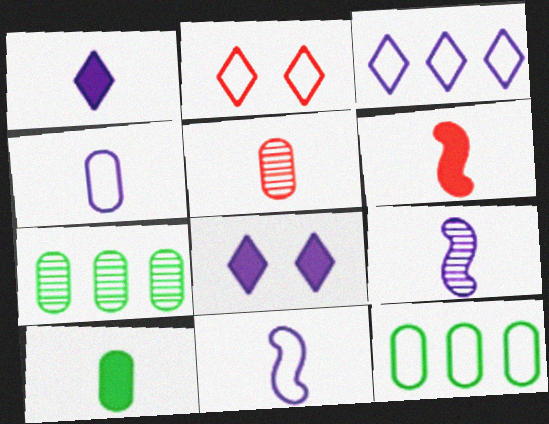[[1, 4, 9], 
[1, 6, 10], 
[2, 11, 12], 
[4, 5, 10]]